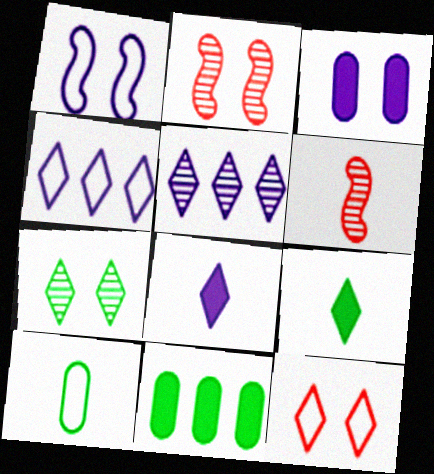[[5, 9, 12], 
[6, 8, 10]]